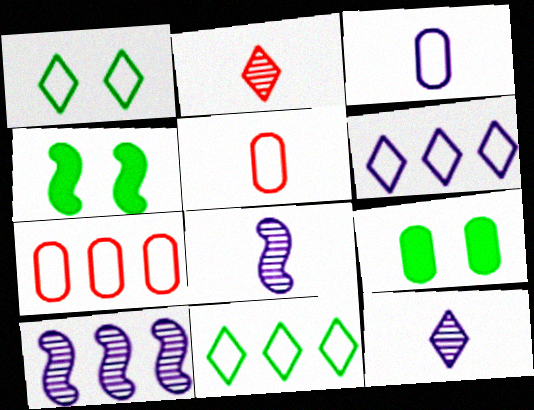[[4, 7, 12]]